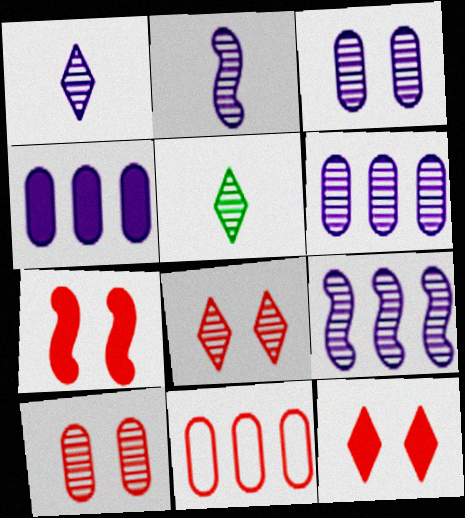[[1, 3, 9], 
[5, 9, 10]]